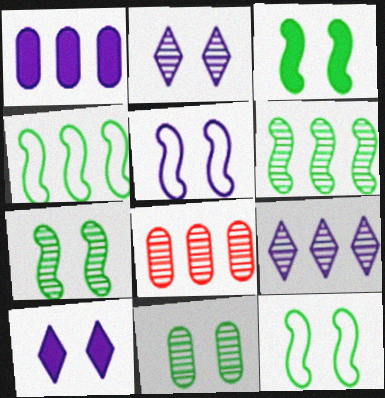[[3, 7, 12], 
[6, 8, 9]]